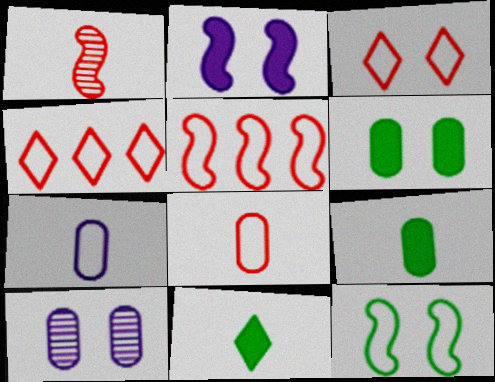[[1, 7, 11], 
[3, 5, 8], 
[4, 7, 12], 
[5, 10, 11]]